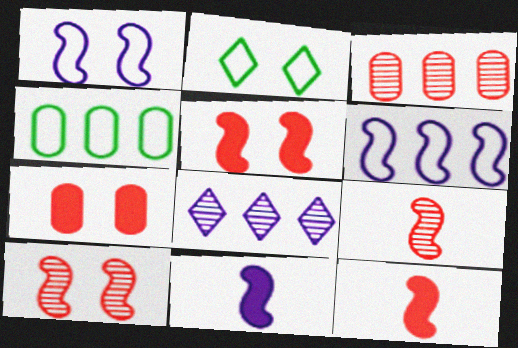[[2, 3, 11]]